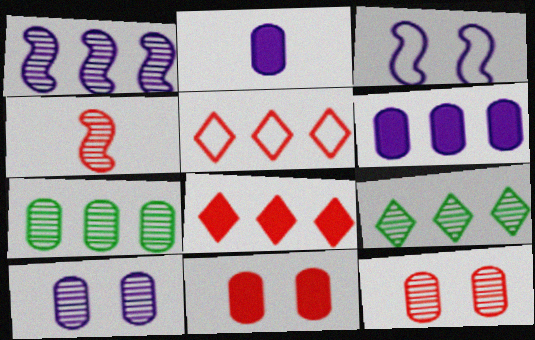[[4, 5, 11], 
[4, 9, 10]]